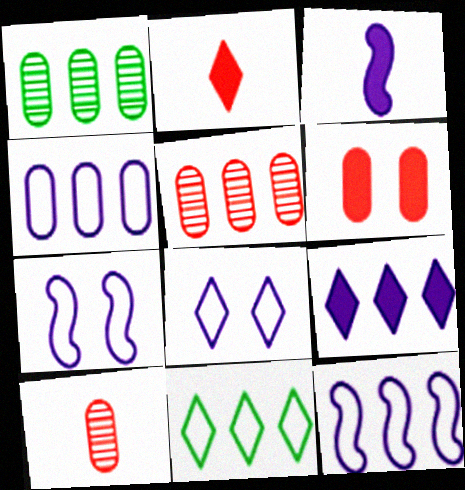[[1, 2, 7]]